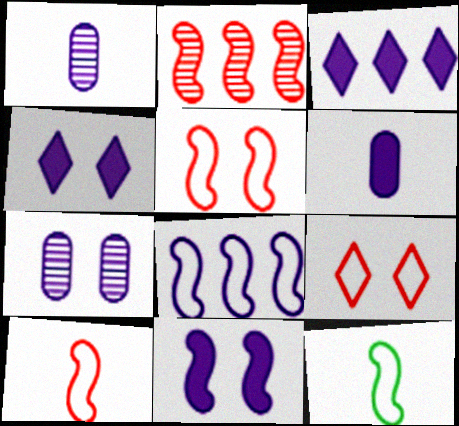[[1, 4, 8], 
[2, 11, 12], 
[3, 6, 11], 
[5, 8, 12]]